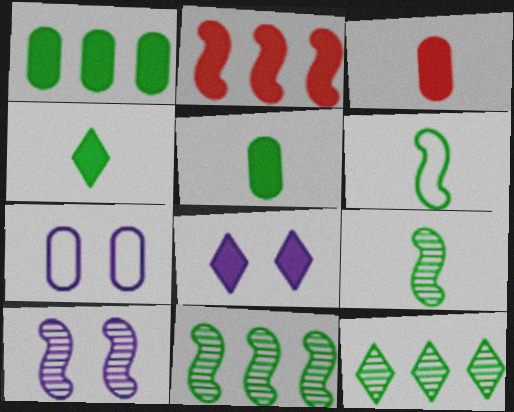[[2, 5, 8], 
[2, 6, 10], 
[7, 8, 10]]